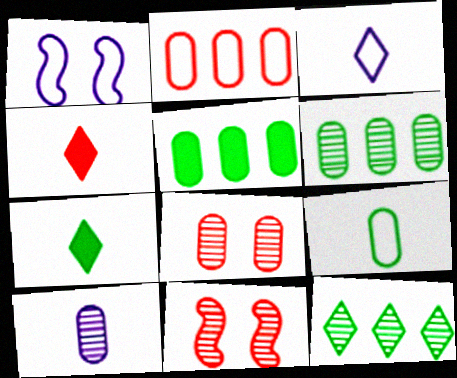[[1, 4, 6], 
[2, 4, 11], 
[3, 5, 11], 
[6, 8, 10], 
[10, 11, 12]]